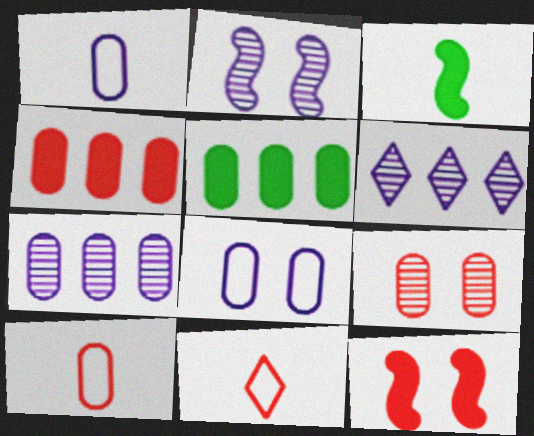[[1, 5, 9], 
[2, 5, 11], 
[4, 9, 10]]